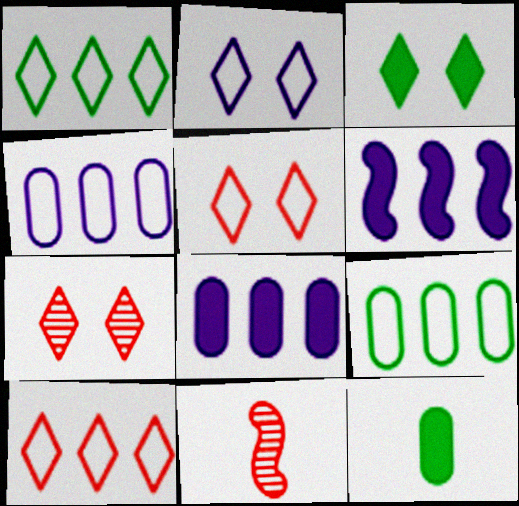[[2, 3, 7], 
[3, 4, 11]]